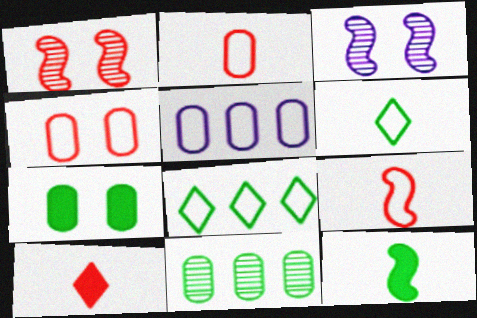[]